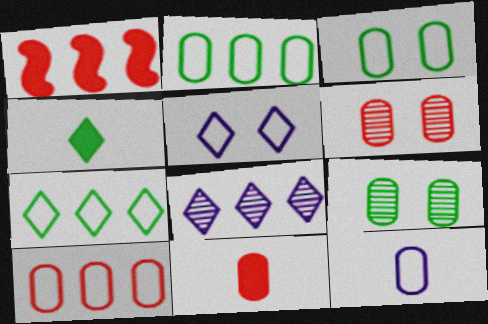[[1, 2, 8], 
[3, 10, 12], 
[6, 10, 11]]